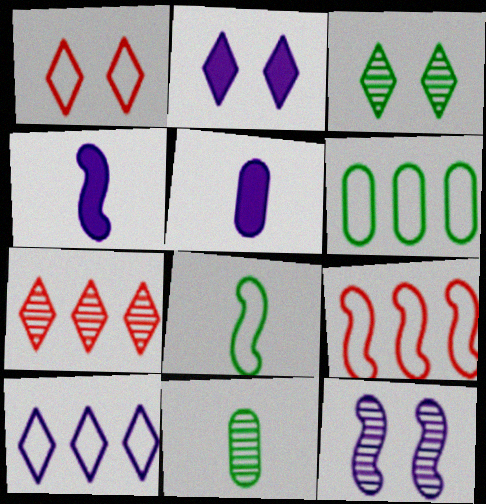[[1, 2, 3], 
[2, 9, 11], 
[3, 5, 9], 
[5, 10, 12], 
[6, 9, 10], 
[7, 11, 12]]